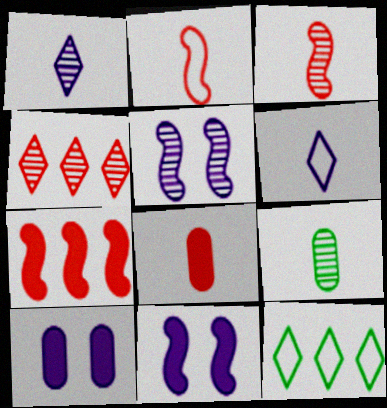[[1, 3, 9], 
[3, 10, 12], 
[4, 5, 9], 
[5, 8, 12]]